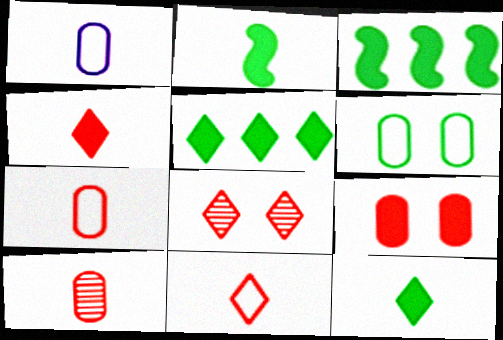[[1, 3, 8]]